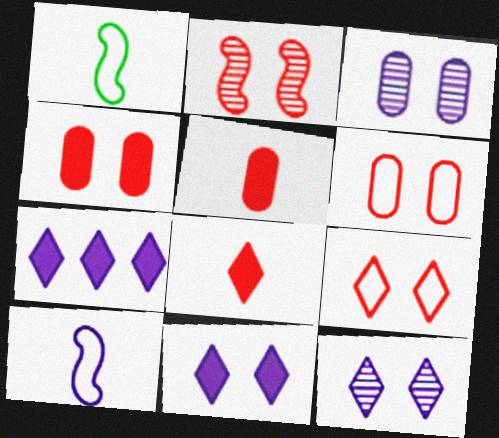[[2, 4, 9], 
[3, 7, 10]]